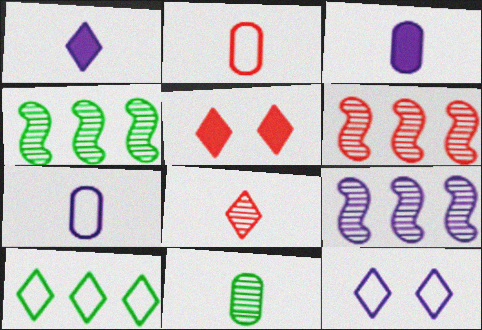[[2, 3, 11], 
[2, 5, 6], 
[3, 9, 12], 
[4, 5, 7], 
[4, 6, 9]]